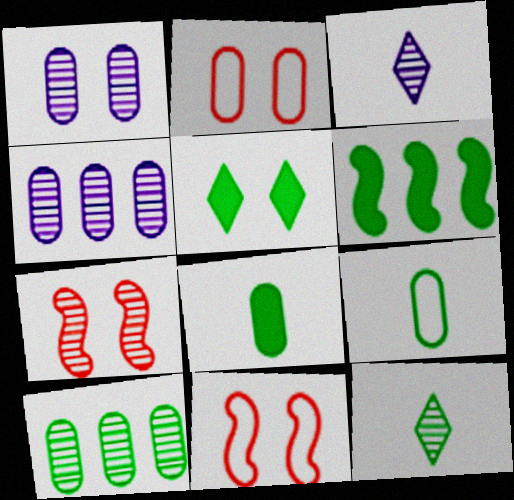[[1, 5, 11], 
[2, 3, 6], 
[2, 4, 8], 
[3, 7, 10], 
[4, 7, 12], 
[5, 6, 8]]